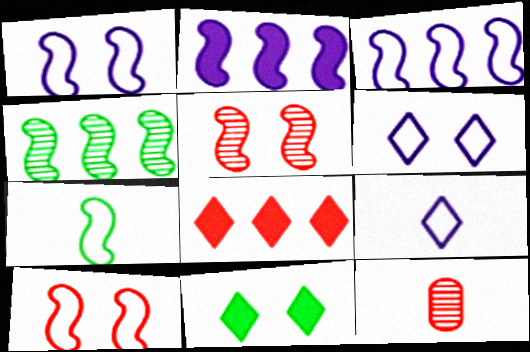[[2, 5, 7], 
[3, 7, 10], 
[3, 11, 12], 
[8, 10, 12]]